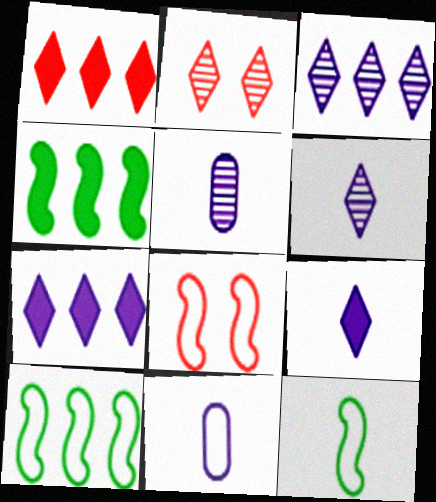[[2, 4, 11]]